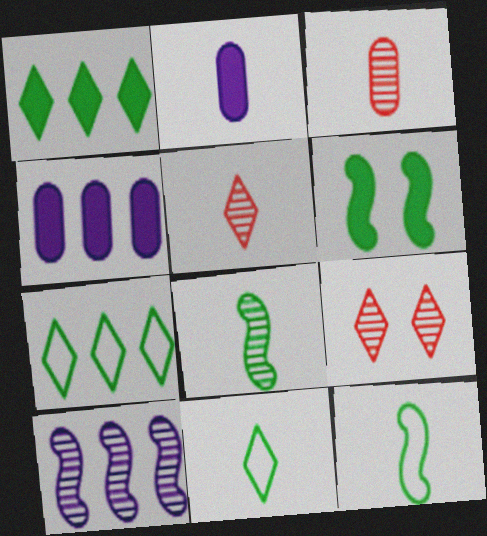[[2, 5, 12], 
[4, 9, 12]]